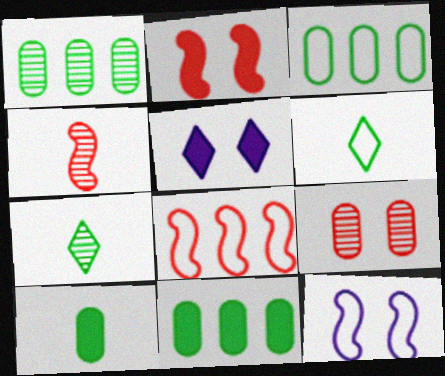[[1, 3, 11], 
[2, 4, 8], 
[3, 4, 5]]